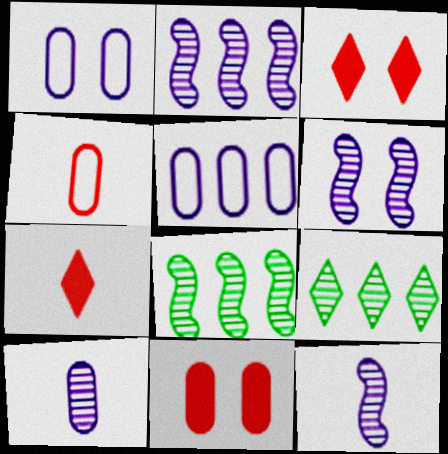[[1, 7, 8], 
[2, 6, 12]]